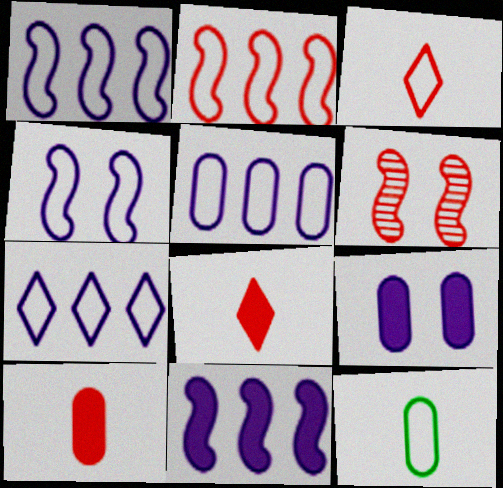[[1, 5, 7]]